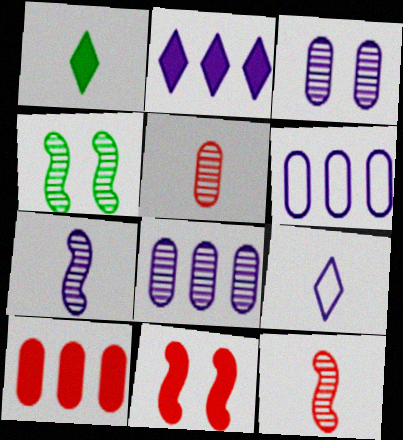[[4, 9, 10]]